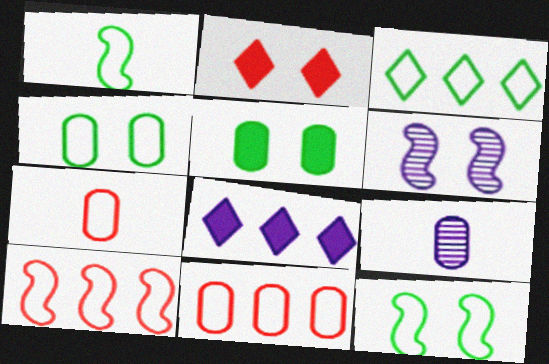[[1, 3, 4], 
[2, 4, 6], 
[5, 9, 11]]